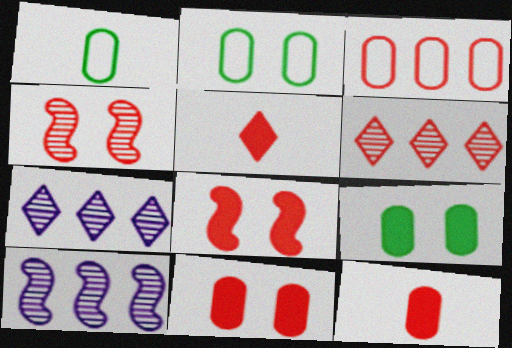[[1, 7, 8], 
[2, 5, 10], 
[3, 4, 5]]